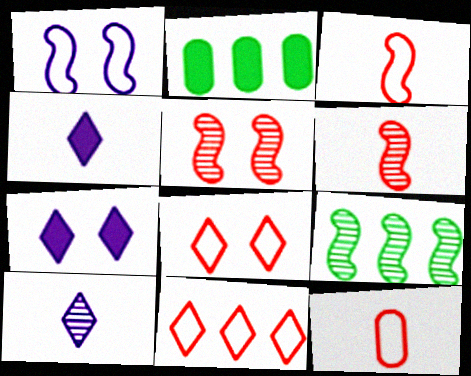[[7, 9, 12]]